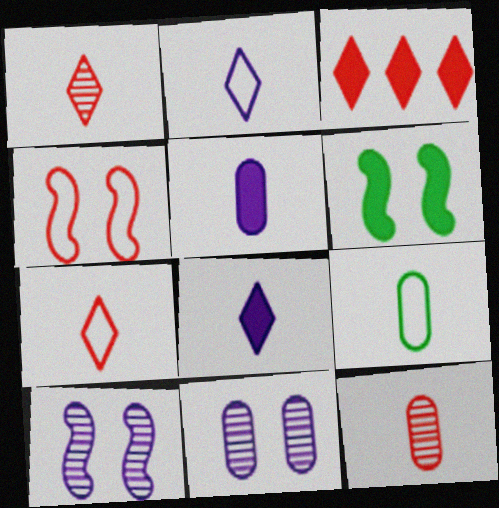[[3, 4, 12], 
[3, 5, 6], 
[3, 9, 10], 
[4, 6, 10], 
[5, 9, 12]]